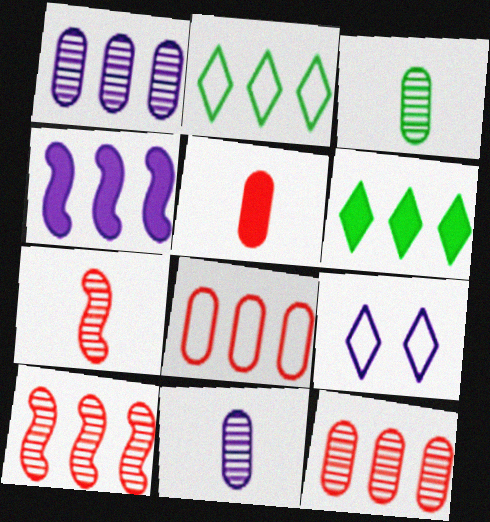[[2, 4, 12], 
[4, 9, 11]]